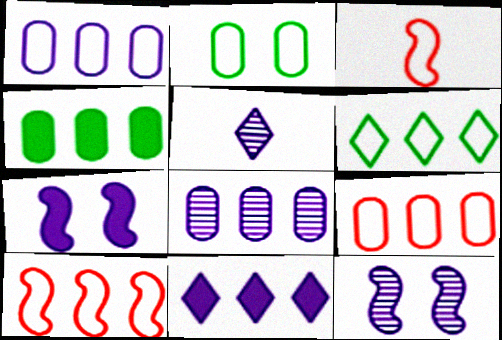[[1, 5, 7], 
[1, 6, 10], 
[4, 8, 9], 
[5, 8, 12]]